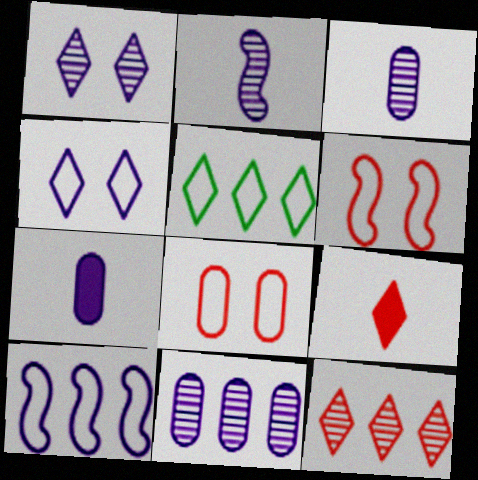[[1, 2, 11], 
[1, 5, 9], 
[1, 7, 10]]